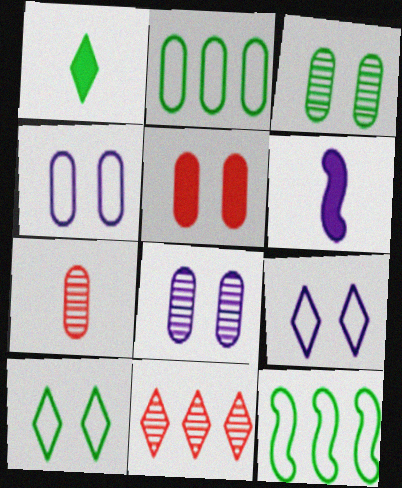[[1, 3, 12], 
[1, 9, 11], 
[3, 4, 5]]